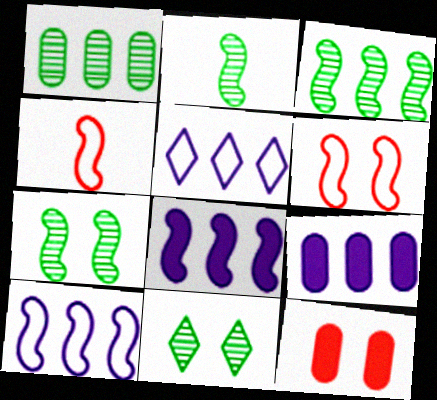[[1, 2, 11], 
[2, 3, 7], 
[2, 5, 12], 
[2, 6, 8], 
[4, 7, 8], 
[4, 9, 11]]